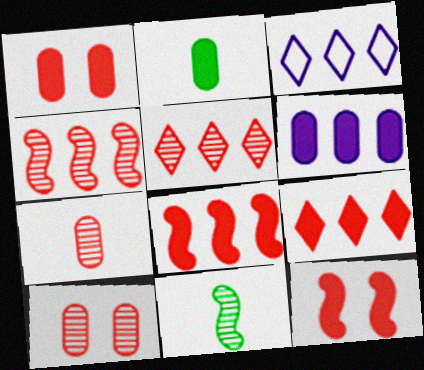[[1, 2, 6], 
[1, 3, 11]]